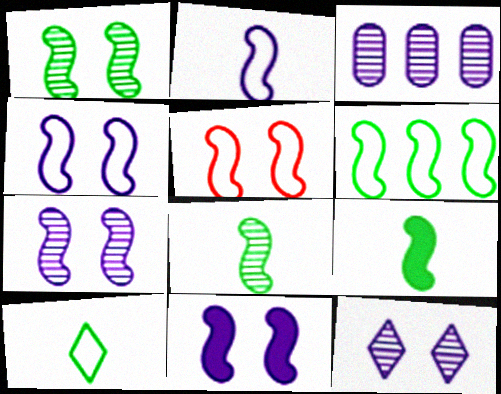[[1, 5, 11], 
[1, 6, 9], 
[2, 5, 6], 
[4, 7, 11]]